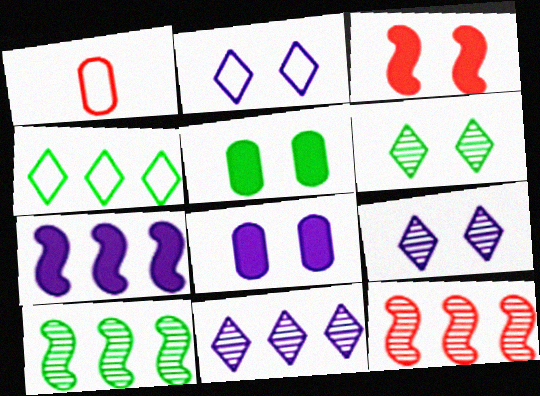[[1, 6, 7]]